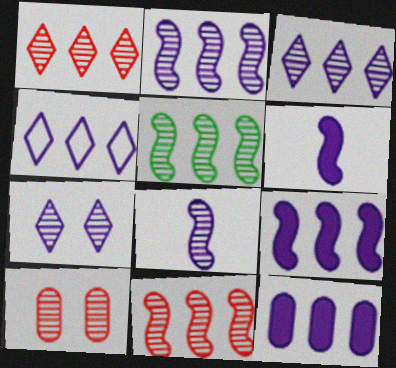[[2, 4, 12], 
[2, 5, 11]]